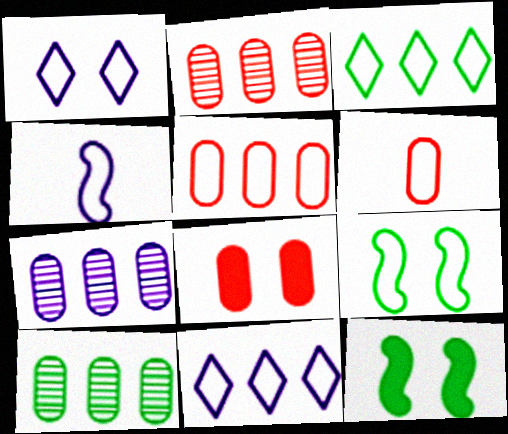[[2, 6, 8], 
[2, 7, 10], 
[6, 9, 11]]